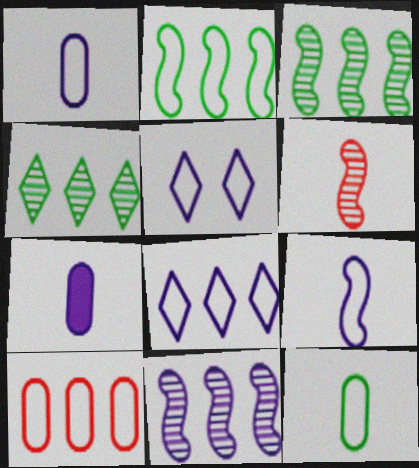[[2, 8, 10], 
[5, 7, 11]]